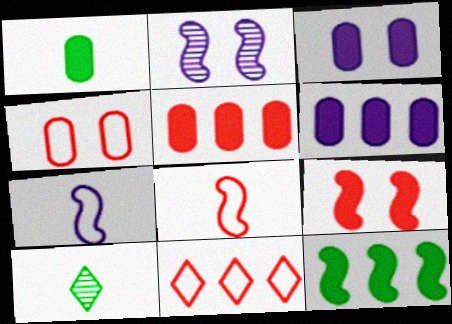[[1, 2, 11], 
[1, 3, 5], 
[2, 8, 12], 
[4, 8, 11]]